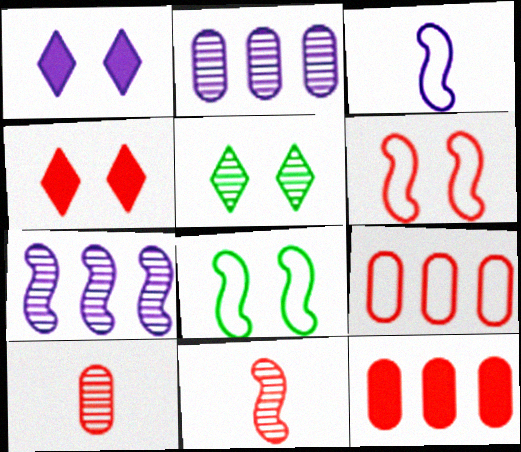[[1, 2, 3], 
[2, 5, 11], 
[3, 5, 12], 
[4, 9, 11], 
[5, 7, 10]]